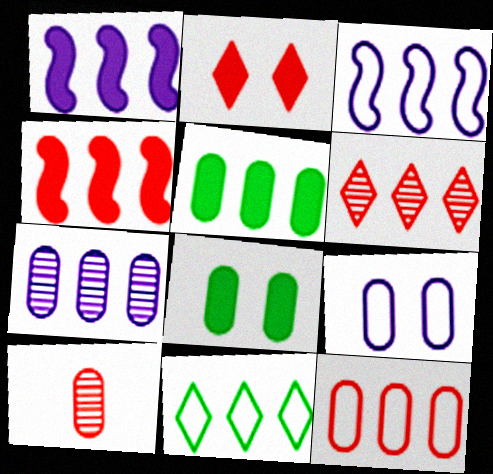[[3, 5, 6], 
[3, 11, 12], 
[4, 6, 12], 
[4, 7, 11], 
[5, 7, 12], 
[5, 9, 10]]